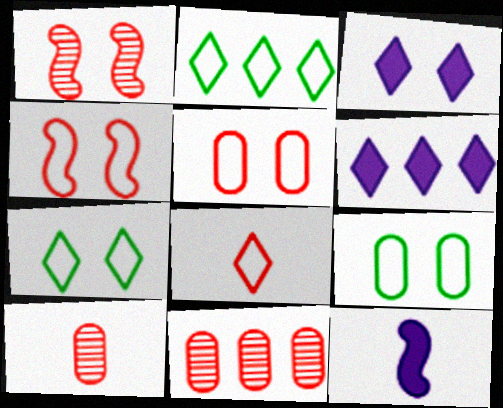[[1, 3, 9], 
[7, 11, 12]]